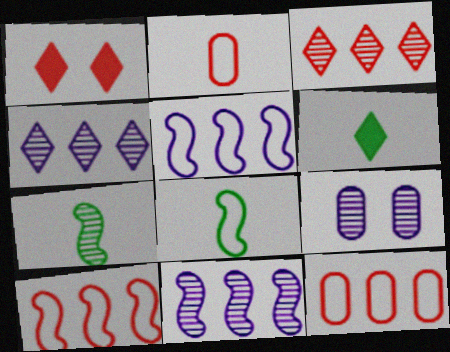[[3, 7, 9], 
[6, 9, 10]]